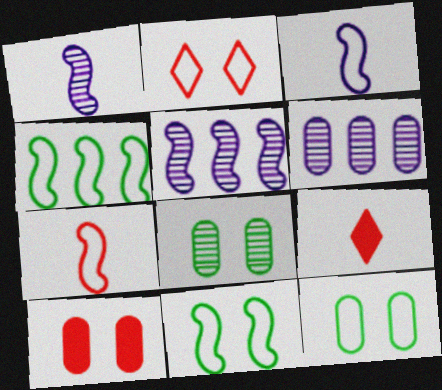[[5, 9, 12], 
[6, 9, 11]]